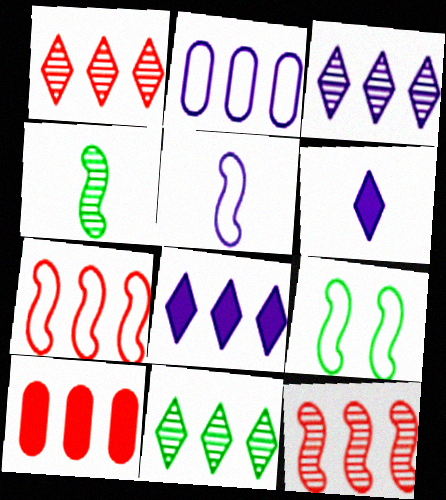[[1, 3, 11], 
[1, 7, 10], 
[5, 7, 9]]